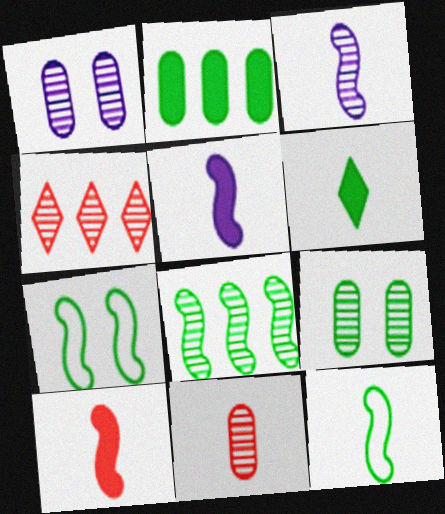[[3, 4, 9], 
[3, 10, 12]]